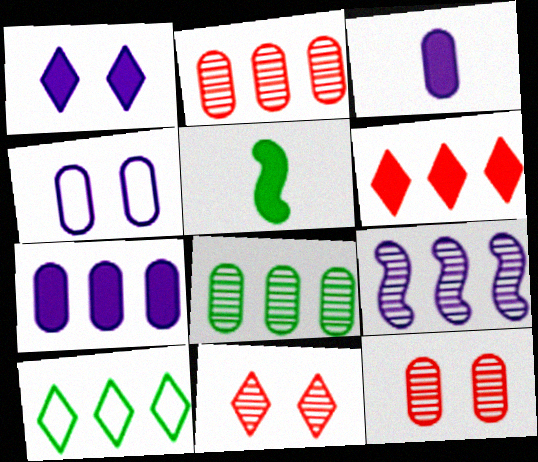[]